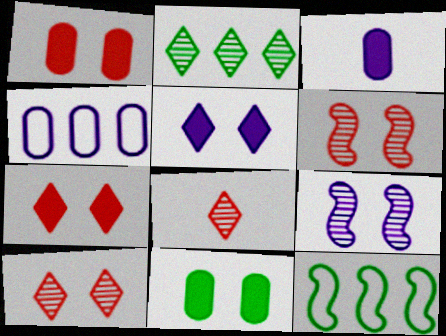[[3, 10, 12]]